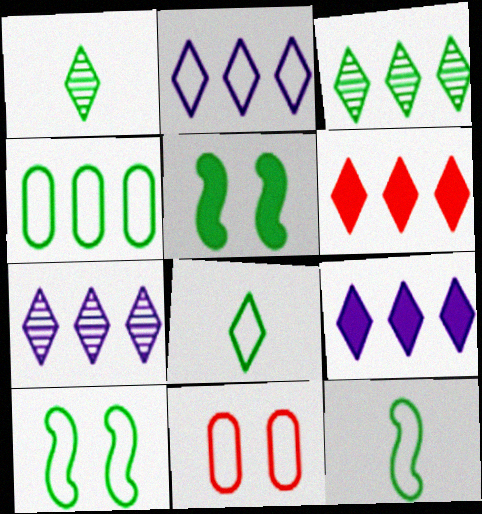[[1, 4, 5], 
[2, 3, 6], 
[2, 7, 9], 
[2, 11, 12], 
[4, 8, 10]]